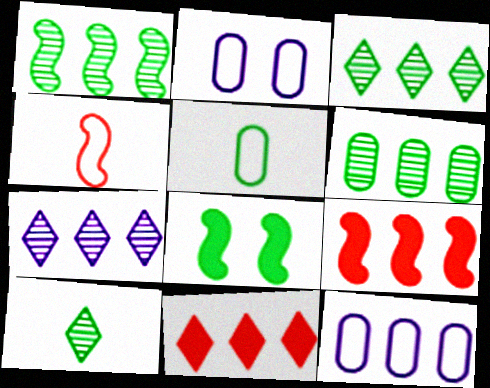[[1, 3, 6], 
[1, 11, 12], 
[2, 9, 10], 
[3, 5, 8], 
[3, 9, 12]]